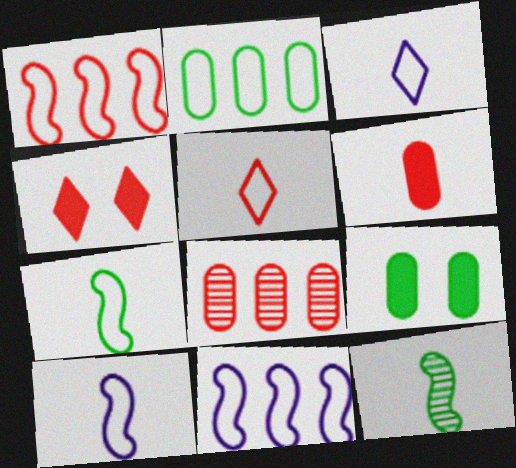[[3, 6, 12]]